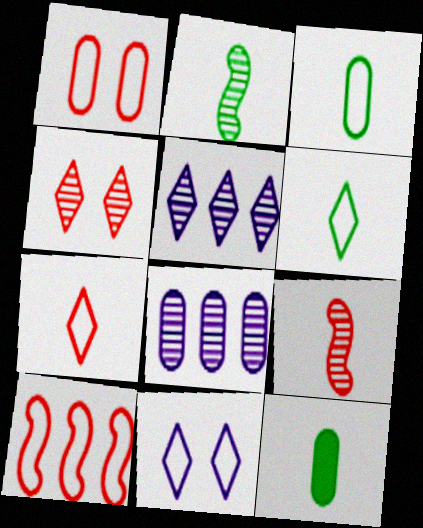[[1, 7, 10], 
[1, 8, 12], 
[2, 4, 8], 
[2, 6, 12], 
[3, 10, 11]]